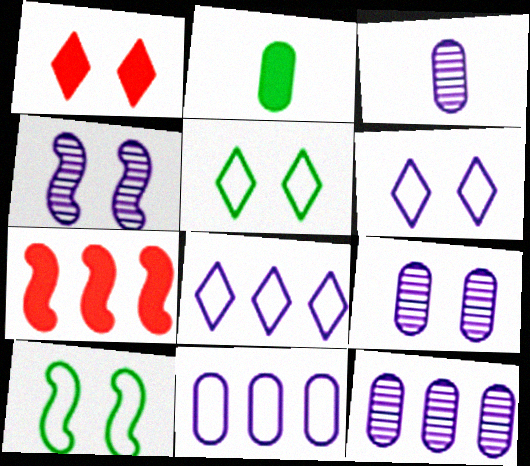[[1, 9, 10], 
[3, 5, 7], 
[3, 9, 12]]